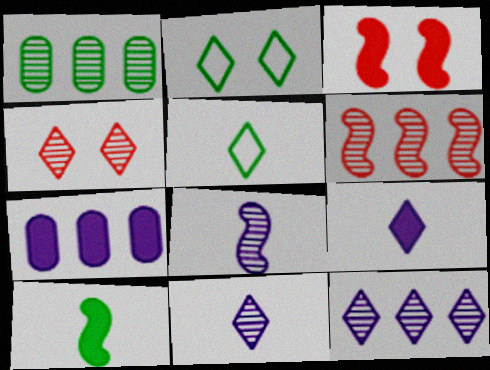[[1, 2, 10], 
[1, 4, 8], 
[1, 6, 12]]